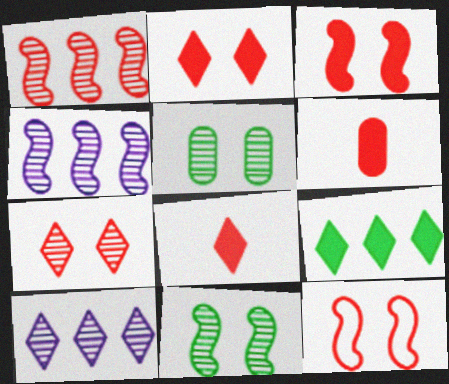[]